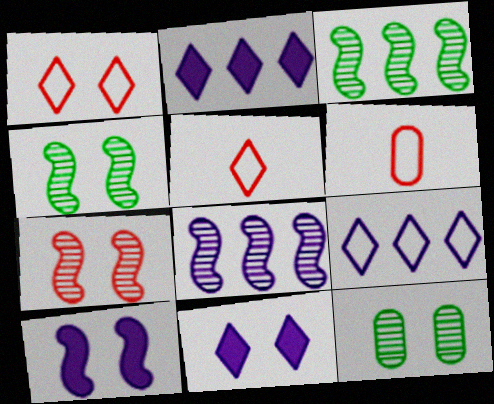[[1, 10, 12], 
[2, 4, 6], 
[3, 6, 11]]